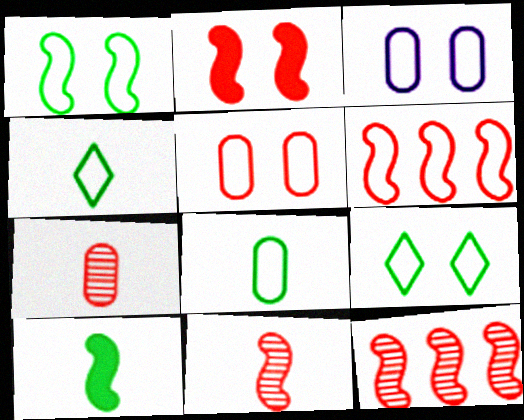[[2, 6, 11], 
[3, 4, 6]]